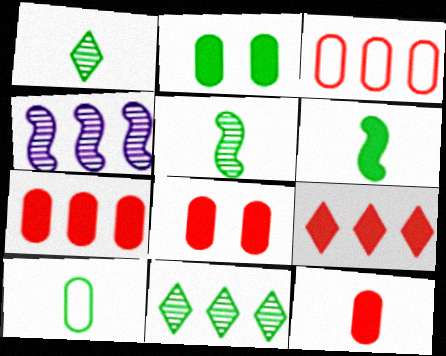[[1, 6, 10], 
[7, 8, 12]]